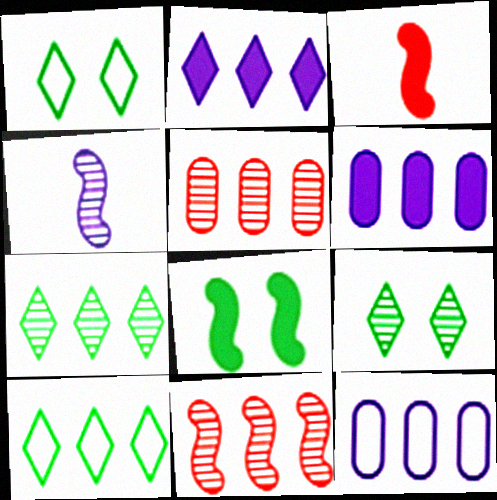[[3, 9, 12], 
[4, 5, 9], 
[6, 10, 11]]